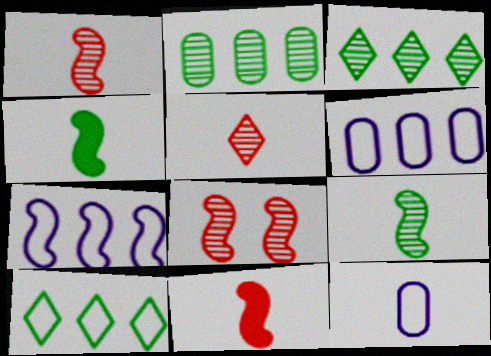[[4, 5, 12], 
[4, 7, 8]]